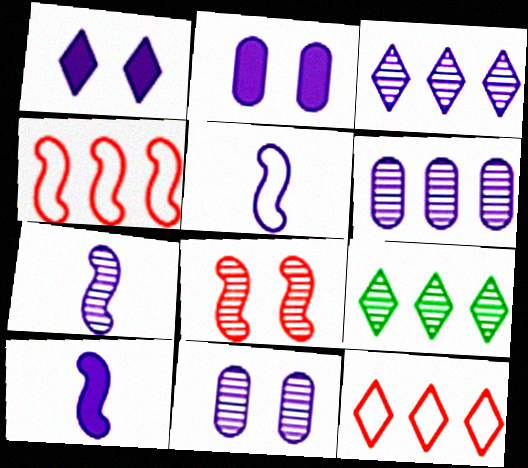[[1, 5, 6], 
[2, 3, 5], 
[3, 7, 11], 
[5, 7, 10]]